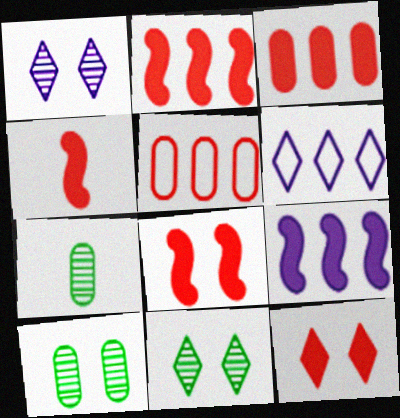[[2, 4, 8], 
[3, 4, 12], 
[4, 6, 10], 
[6, 7, 8]]